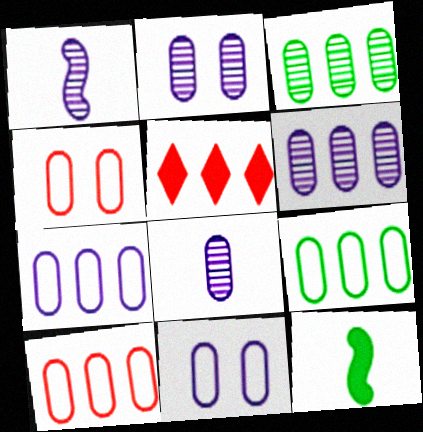[[2, 6, 8], 
[7, 9, 10]]